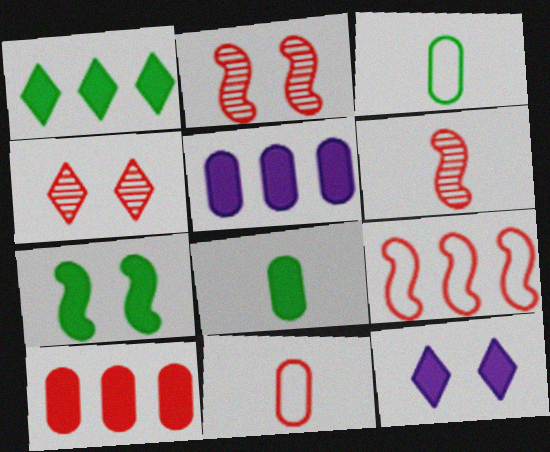[[1, 7, 8]]